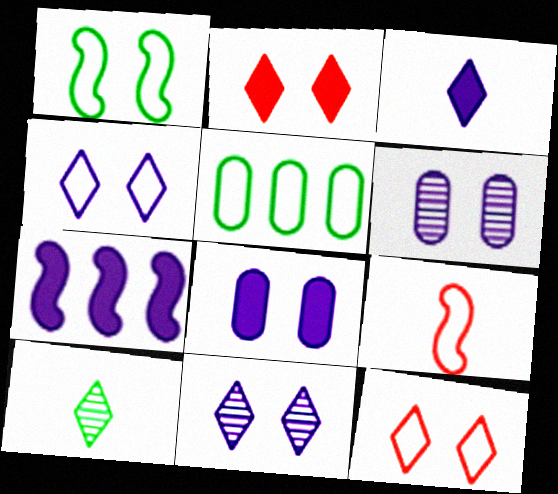[[1, 2, 6], 
[3, 7, 8], 
[4, 5, 9]]